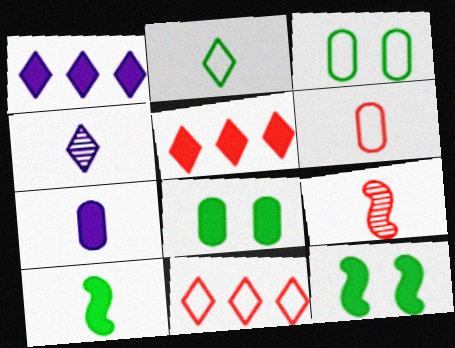[[1, 3, 9], 
[2, 7, 9], 
[4, 6, 10], 
[5, 7, 12]]